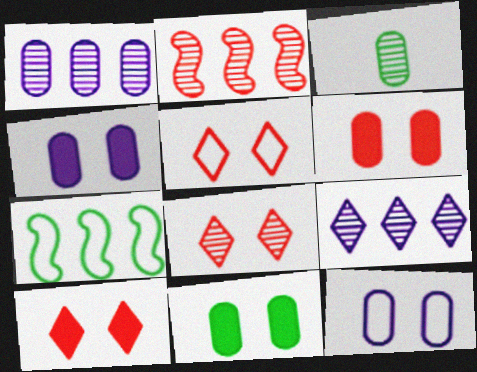[[4, 6, 11], 
[5, 8, 10]]